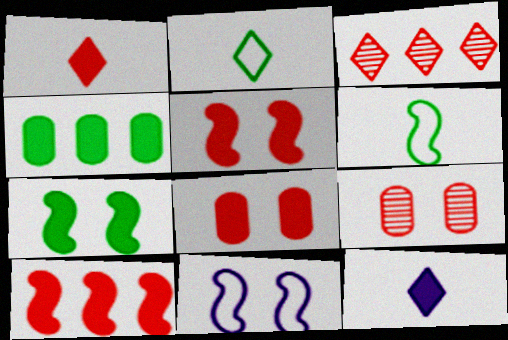[[1, 8, 10], 
[4, 5, 12]]